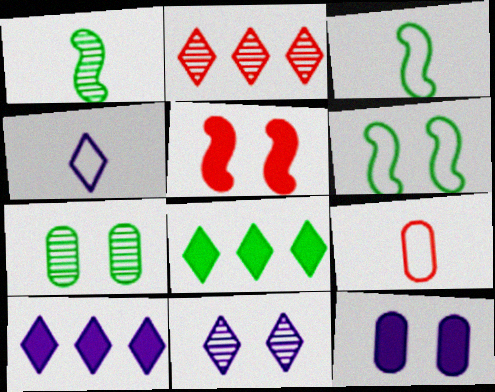[[2, 3, 12], 
[2, 5, 9], 
[3, 4, 9], 
[3, 7, 8], 
[4, 10, 11]]